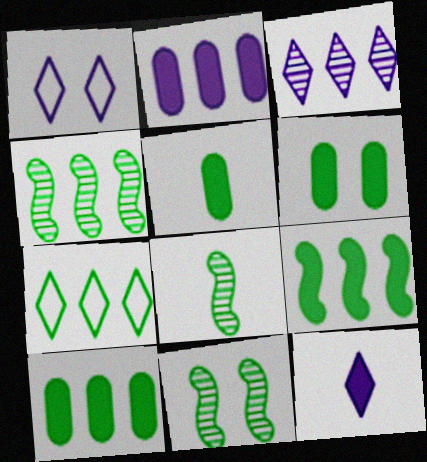[[1, 3, 12], 
[4, 7, 10], 
[4, 8, 11], 
[5, 6, 10], 
[5, 7, 11], 
[6, 7, 8]]